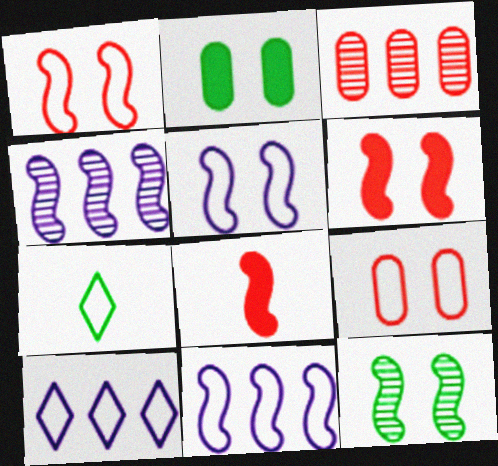[[5, 6, 12], 
[7, 9, 11], 
[8, 11, 12]]